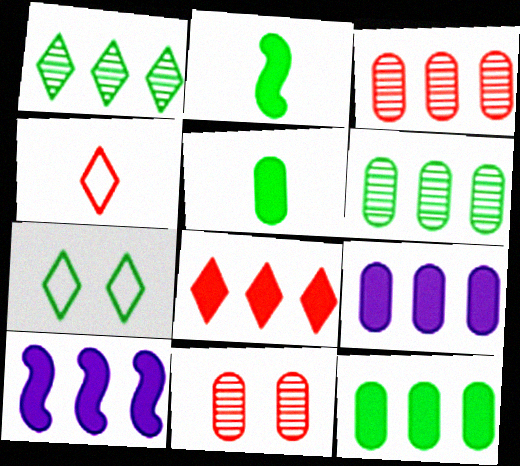[[2, 6, 7], 
[8, 10, 12]]